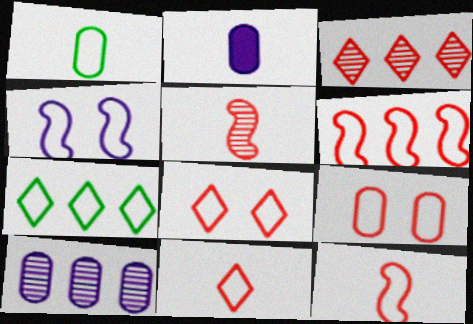[[6, 9, 11]]